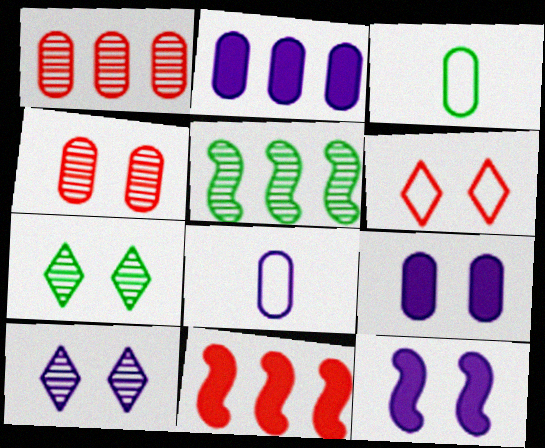[[1, 3, 9], 
[2, 3, 4], 
[3, 10, 11], 
[7, 8, 11]]